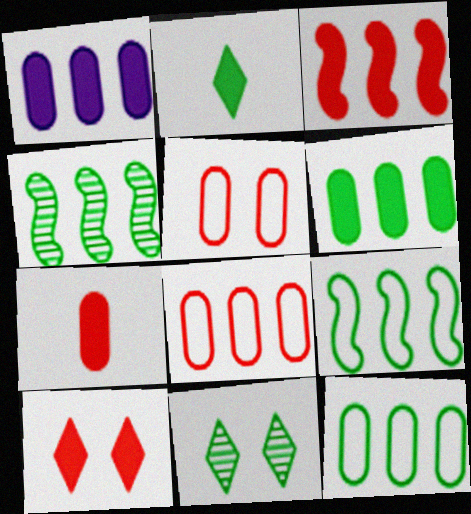[[3, 7, 10]]